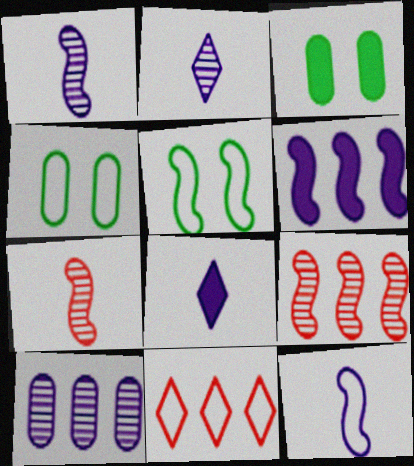[[1, 3, 11], 
[4, 8, 9], 
[4, 11, 12], 
[5, 6, 7]]